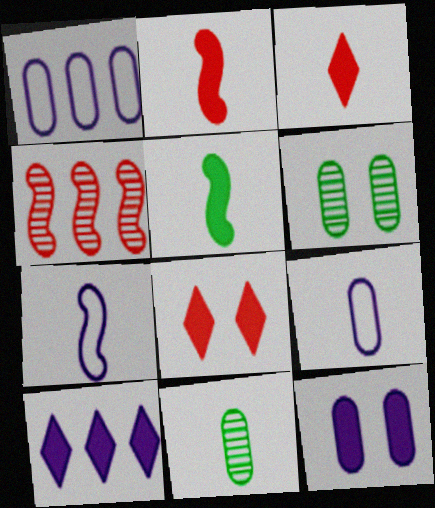[[3, 7, 11]]